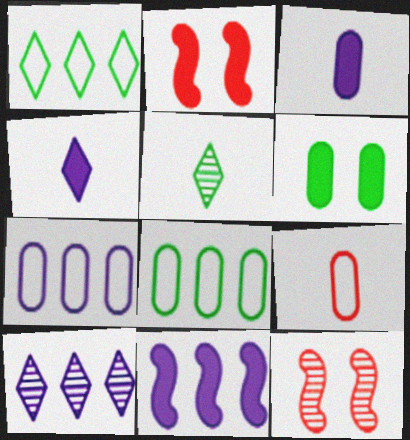[[1, 3, 12], 
[2, 5, 7], 
[4, 8, 12], 
[7, 10, 11]]